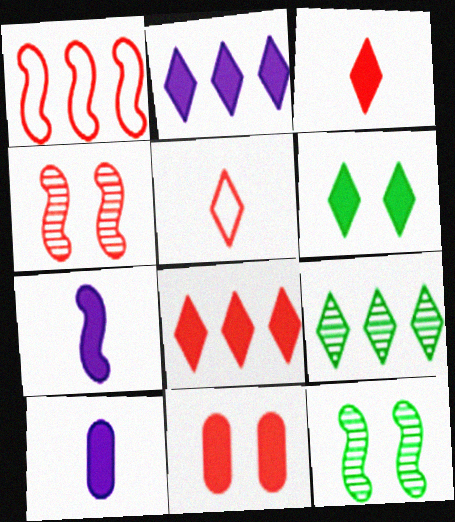[[1, 7, 12], 
[2, 3, 6]]